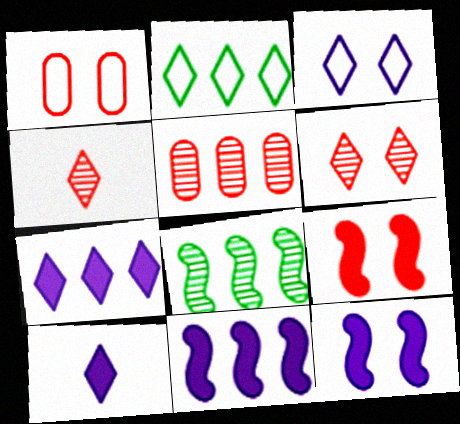[[1, 6, 9], 
[1, 8, 10], 
[2, 5, 11], 
[2, 6, 10]]